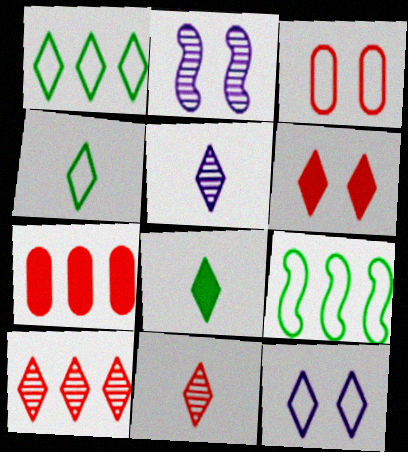[[1, 5, 6], 
[2, 4, 7], 
[8, 10, 12]]